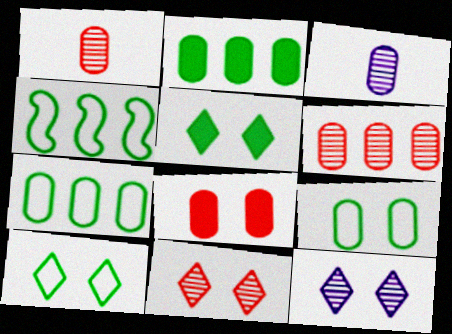[[3, 7, 8]]